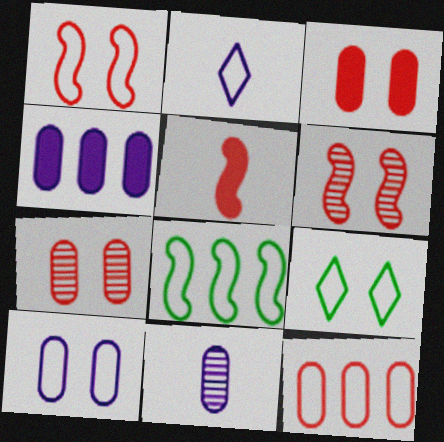[[1, 9, 10], 
[4, 10, 11]]